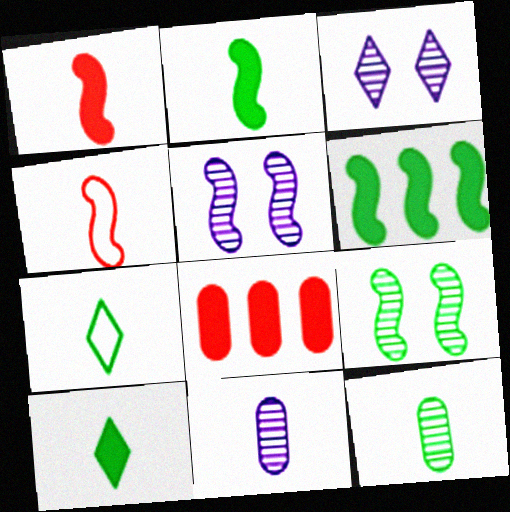[[1, 7, 11], 
[2, 7, 12], 
[4, 5, 6], 
[4, 10, 11], 
[5, 7, 8]]